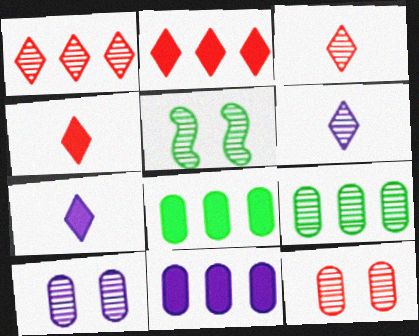[]